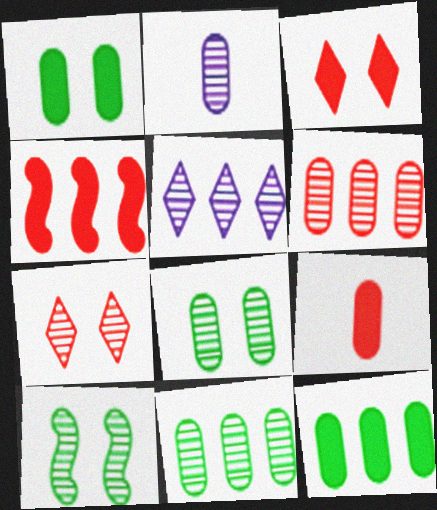[[2, 6, 8], 
[3, 4, 9]]